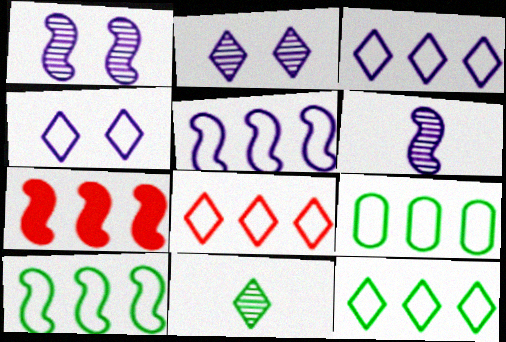[[3, 8, 12], 
[5, 8, 9], 
[9, 10, 12]]